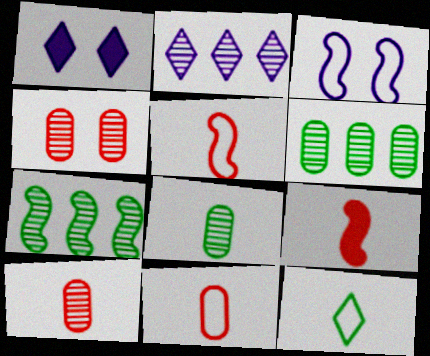[[1, 5, 6], 
[1, 7, 11], 
[3, 7, 9]]